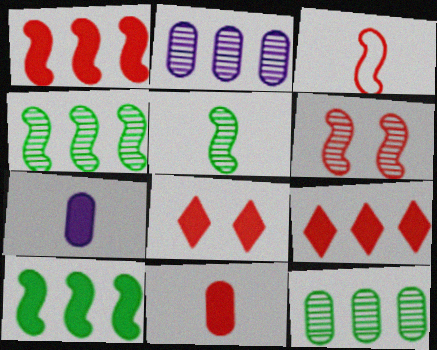[[1, 3, 6], 
[1, 8, 11], 
[7, 8, 10]]